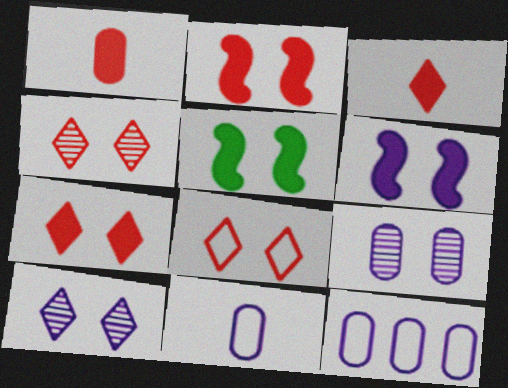[[2, 5, 6], 
[4, 7, 8], 
[5, 8, 9]]